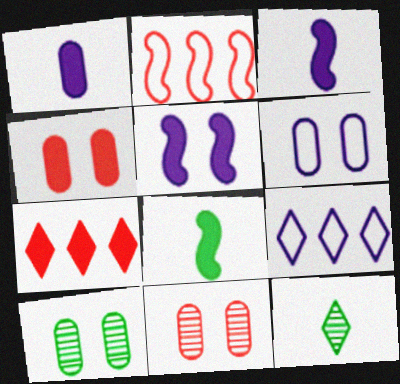[[4, 6, 10], 
[8, 9, 11]]